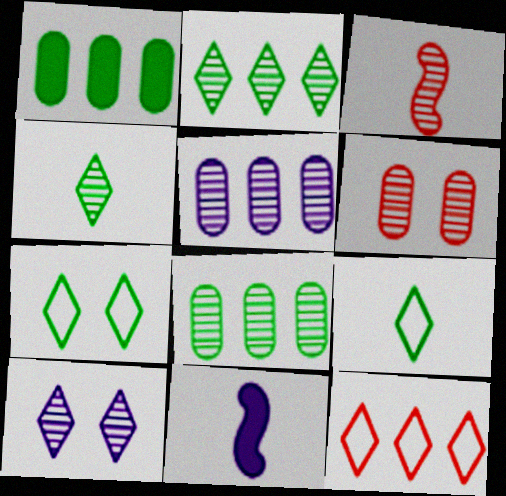[[3, 8, 10]]